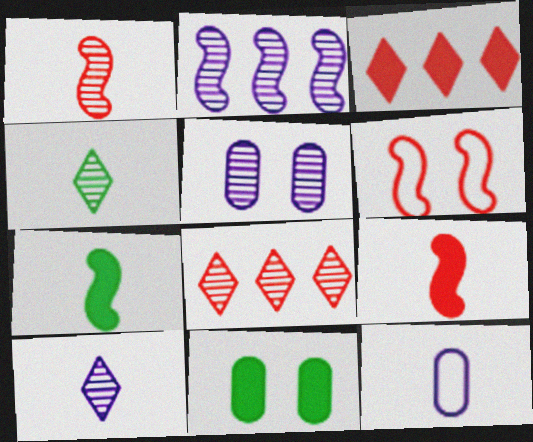[[2, 5, 10], 
[2, 6, 7], 
[4, 9, 12]]